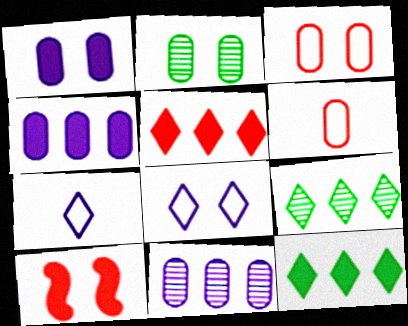[[1, 2, 3], 
[2, 4, 6], 
[2, 8, 10]]